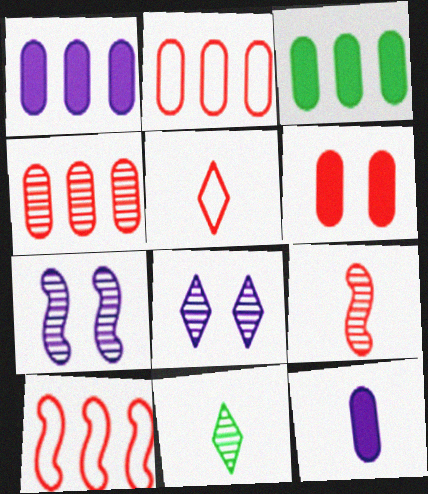[[3, 5, 7], 
[3, 6, 12], 
[4, 7, 11]]